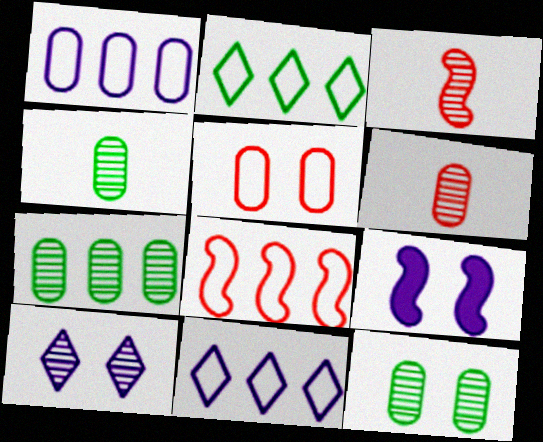[[1, 2, 8], 
[2, 6, 9], 
[3, 7, 10], 
[4, 7, 12]]